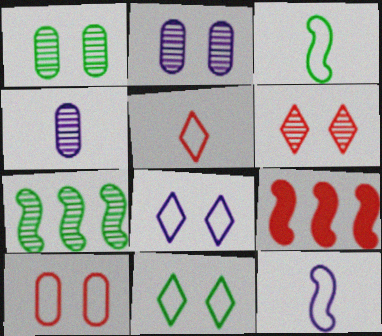[[4, 6, 7], 
[4, 9, 11]]